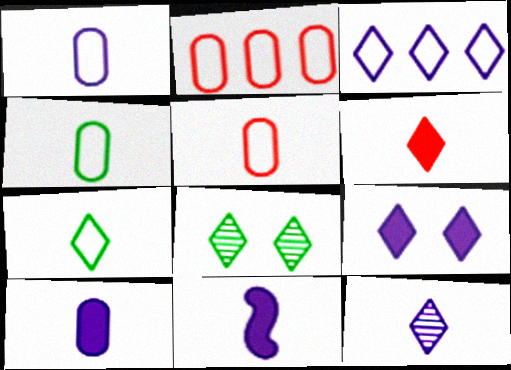[[1, 4, 5], 
[1, 11, 12], 
[2, 8, 11], 
[3, 6, 8], 
[3, 9, 12], 
[6, 7, 12]]